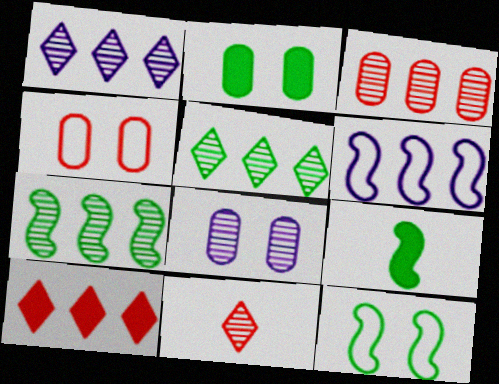[[1, 3, 7], 
[1, 4, 9], 
[2, 4, 8], 
[2, 6, 11], 
[7, 8, 11], 
[7, 9, 12]]